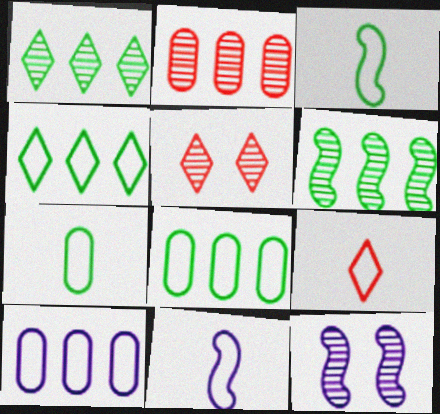[[7, 9, 11]]